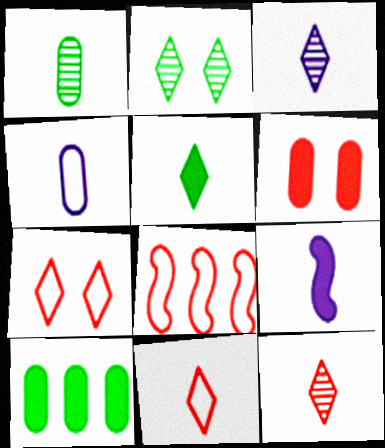[[1, 9, 11], 
[3, 4, 9], 
[3, 5, 11], 
[6, 8, 12]]